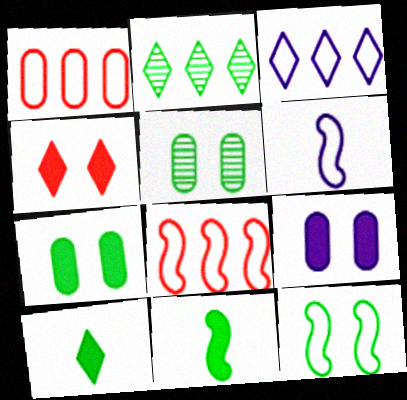[[6, 8, 12]]